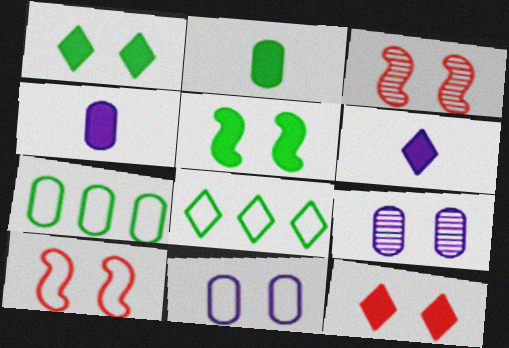[[1, 3, 11], 
[1, 9, 10], 
[3, 4, 8], 
[3, 6, 7]]